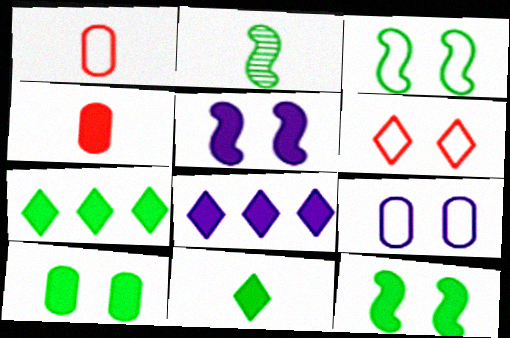[[3, 6, 9], 
[4, 5, 7], 
[4, 8, 12]]